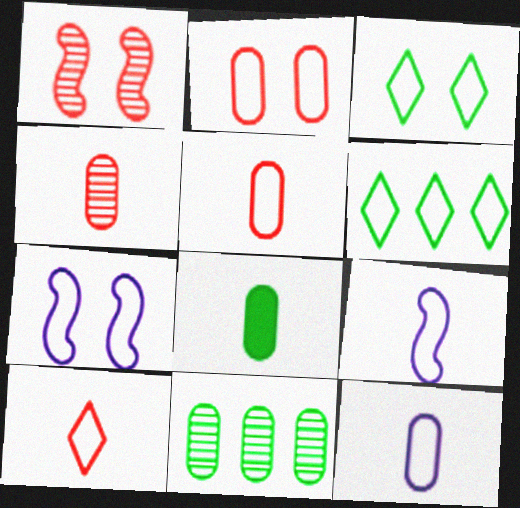[[2, 3, 7], 
[2, 6, 9], 
[4, 8, 12], 
[5, 6, 7]]